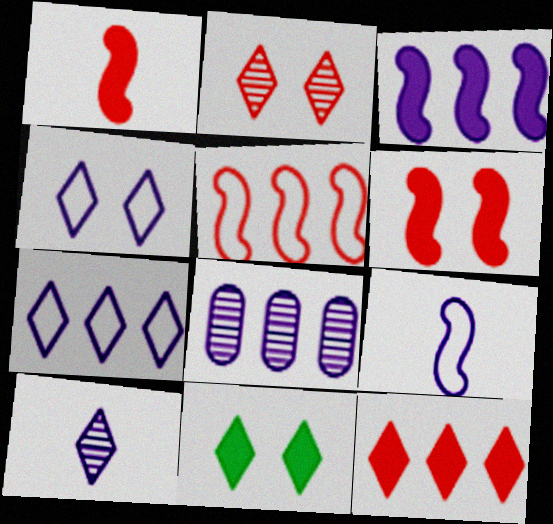[[2, 4, 11], 
[3, 7, 8]]